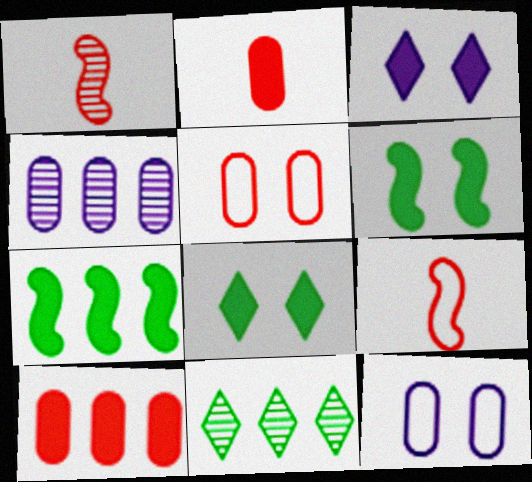[[2, 3, 7], 
[4, 8, 9]]